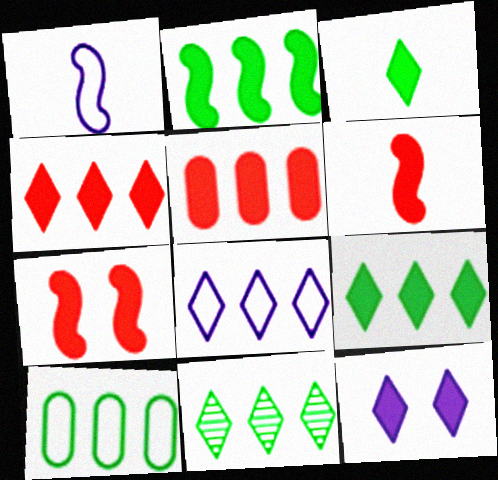[[2, 10, 11], 
[3, 4, 12], 
[4, 8, 11]]